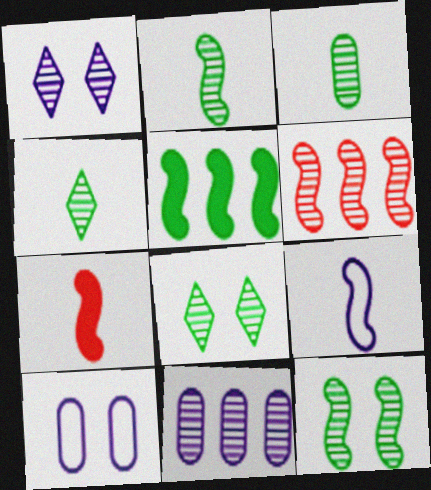[[1, 3, 6], 
[2, 3, 4], 
[2, 7, 9]]